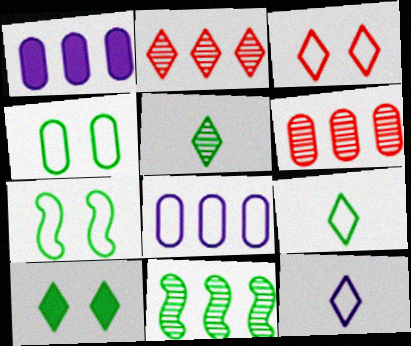[[2, 10, 12]]